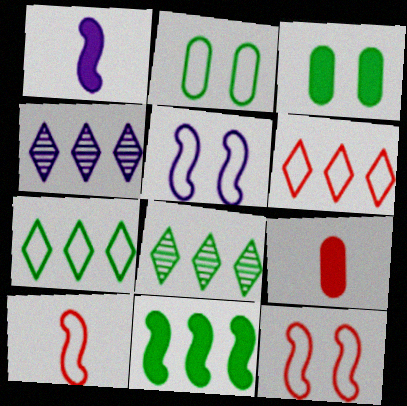[[3, 4, 10], 
[5, 8, 9]]